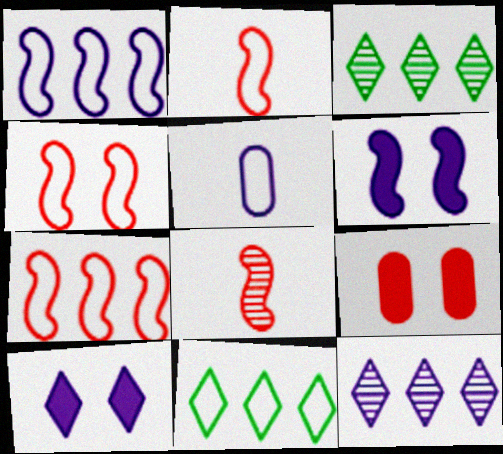[[2, 4, 7], 
[4, 5, 11], 
[5, 6, 12]]